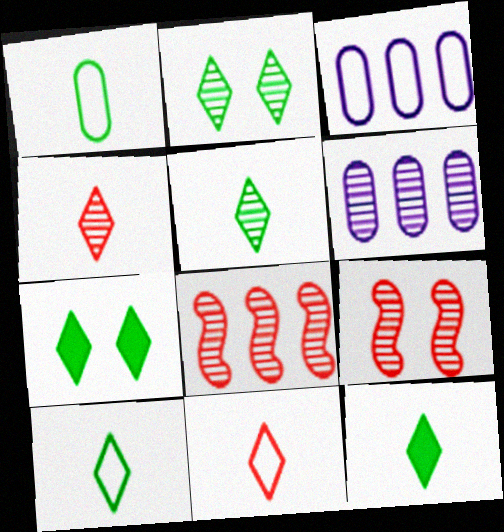[[3, 9, 12], 
[5, 6, 9], 
[5, 10, 12]]